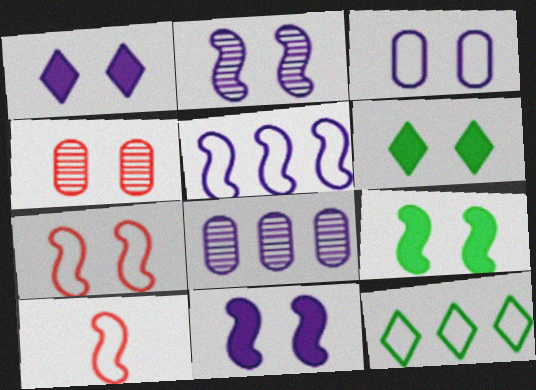[[1, 2, 3], 
[2, 7, 9], 
[3, 10, 12], 
[6, 8, 10]]